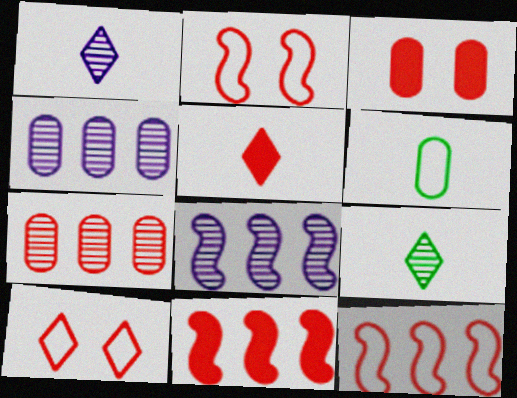[[2, 5, 7], 
[3, 4, 6], 
[3, 5, 11]]